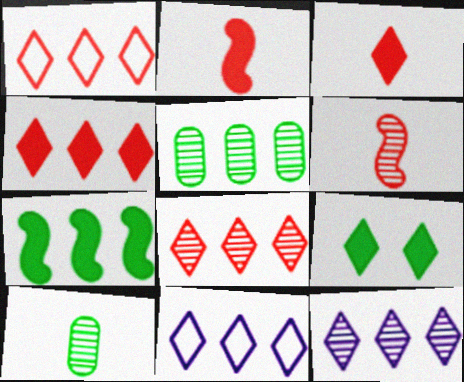[[1, 4, 8]]